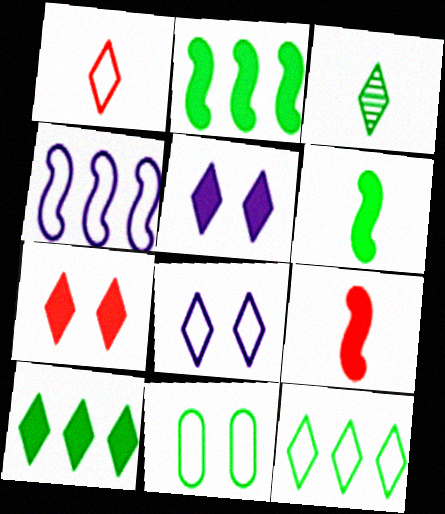[[1, 4, 11], 
[1, 8, 12], 
[2, 3, 11]]